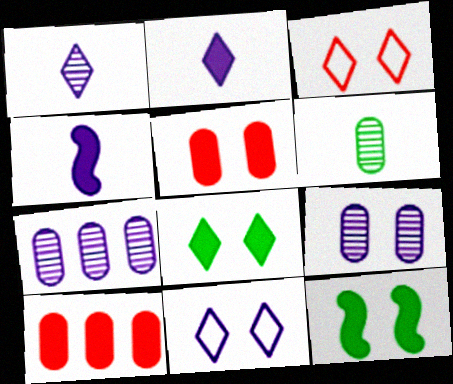[[2, 10, 12], 
[3, 9, 12], 
[4, 7, 11], 
[4, 8, 10]]